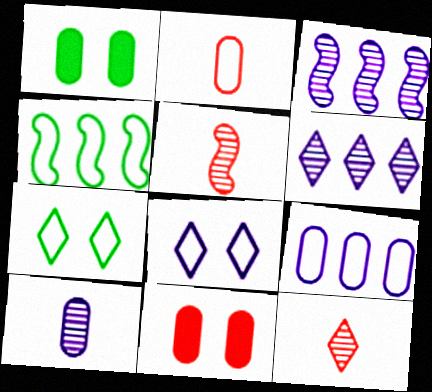[[2, 4, 8]]